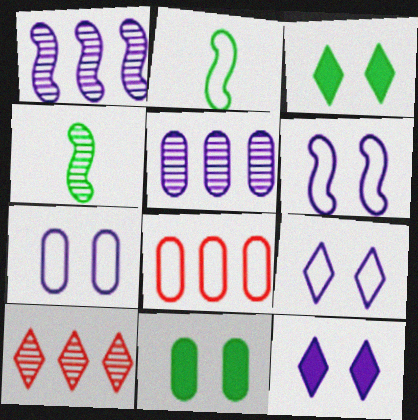[[2, 8, 9], 
[4, 8, 12], 
[6, 7, 9]]